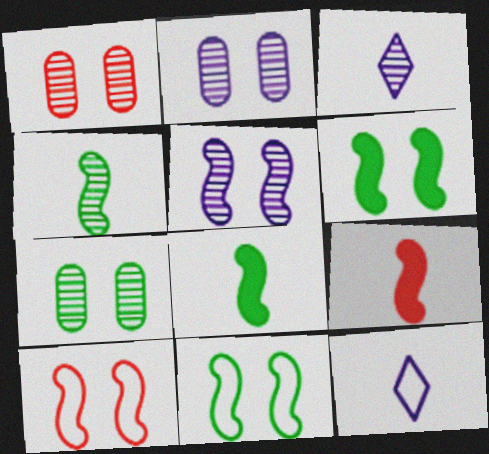[[1, 2, 7], 
[5, 6, 10]]